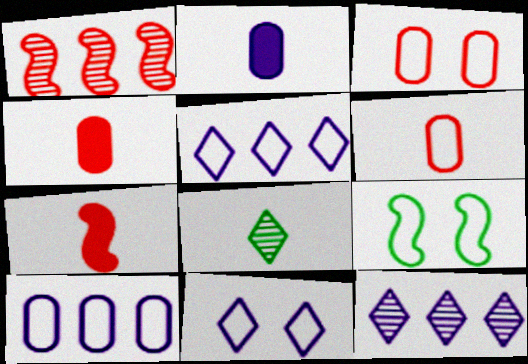[[3, 9, 11], 
[4, 9, 12], 
[5, 6, 9]]